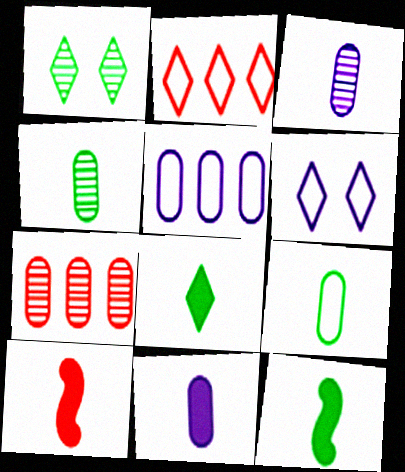[[1, 5, 10], 
[6, 7, 12], 
[8, 10, 11]]